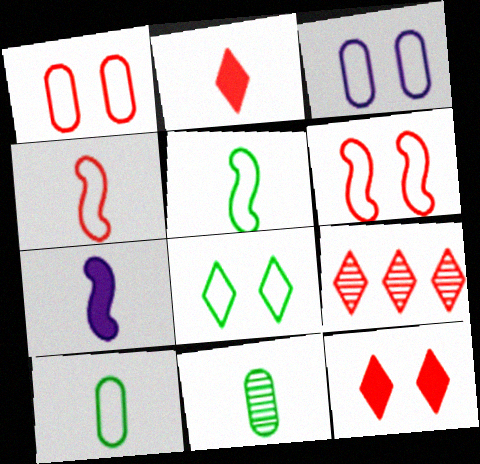[[3, 6, 8]]